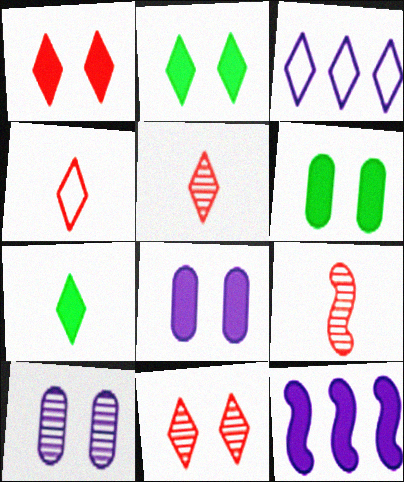[[2, 3, 5], 
[3, 6, 9], 
[3, 7, 11]]